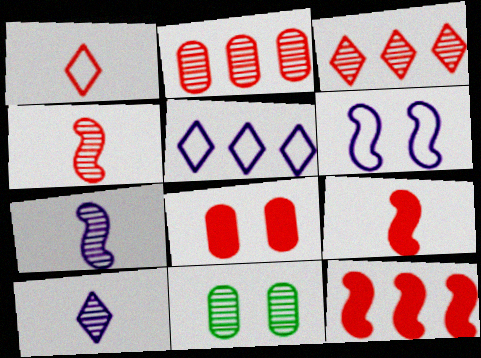[[3, 7, 11], 
[5, 9, 11]]